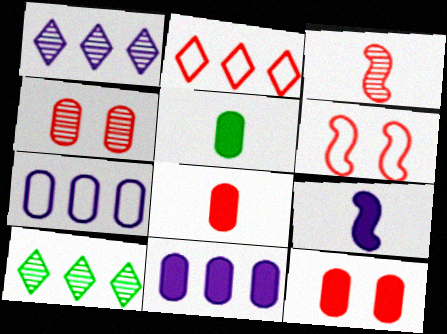[[1, 5, 6], 
[2, 3, 12], 
[4, 5, 7], 
[5, 11, 12]]